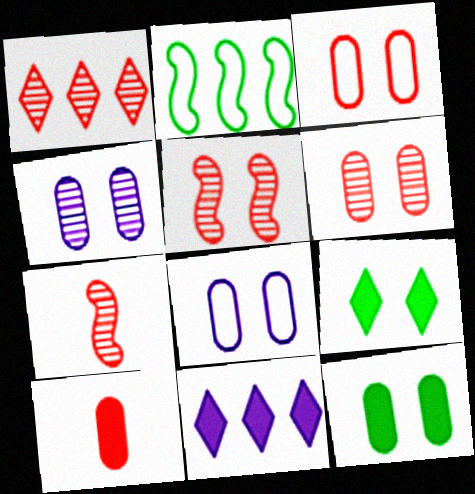[[1, 6, 7], 
[3, 4, 12], 
[5, 8, 9], 
[6, 8, 12]]